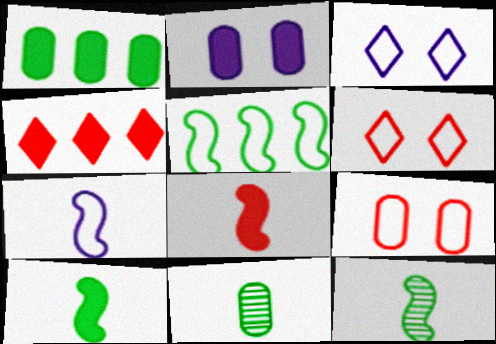[[2, 4, 10], 
[7, 8, 12]]